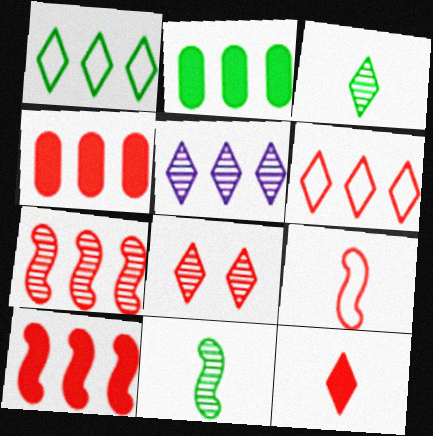[[3, 5, 8], 
[4, 6, 7], 
[4, 8, 9], 
[6, 8, 12]]